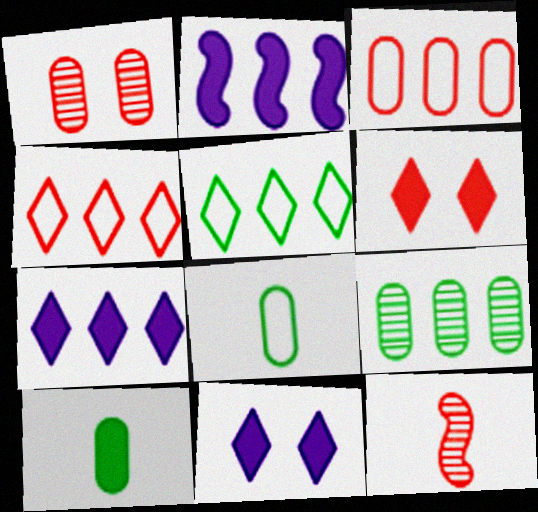[[2, 4, 9], 
[2, 6, 10], 
[3, 6, 12]]